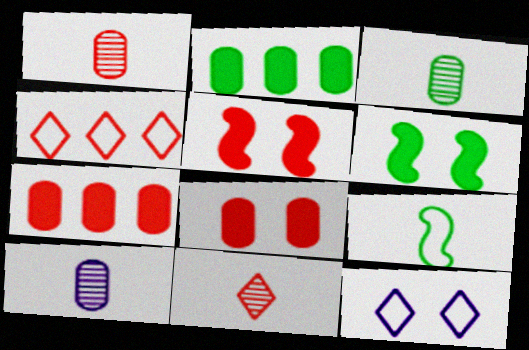[[1, 3, 10], 
[1, 4, 5], 
[4, 6, 10]]